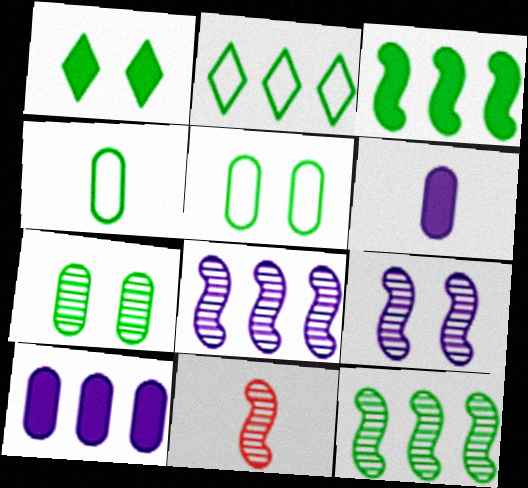[[1, 4, 12], 
[9, 11, 12]]